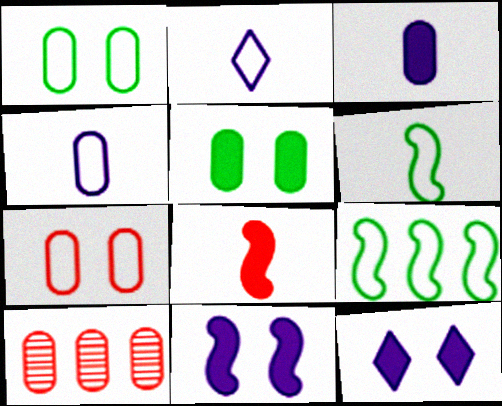[[1, 3, 10], 
[2, 7, 9], 
[4, 5, 10], 
[6, 10, 12]]